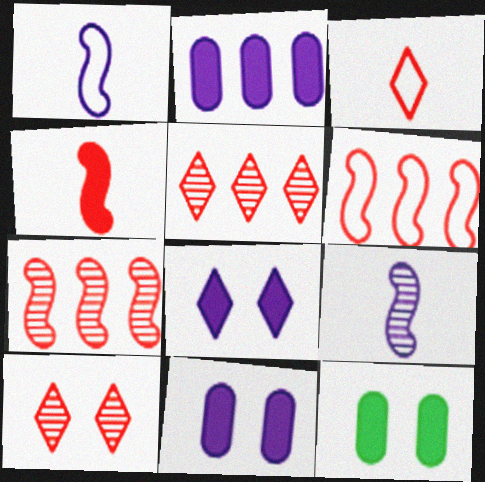[[1, 5, 12]]